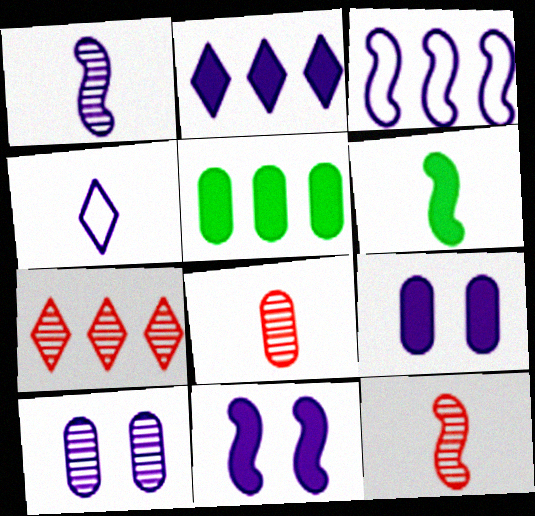[[1, 3, 11], 
[3, 5, 7], 
[4, 6, 8]]